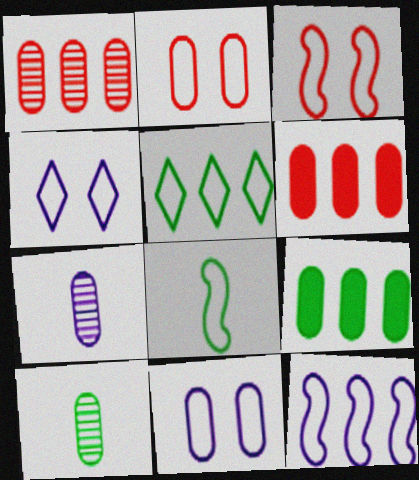[[2, 7, 9], 
[3, 8, 12], 
[6, 10, 11]]